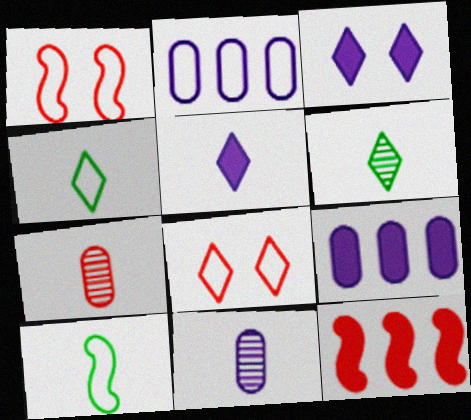[[1, 2, 4], 
[1, 6, 9], 
[2, 8, 10], 
[5, 7, 10], 
[7, 8, 12]]